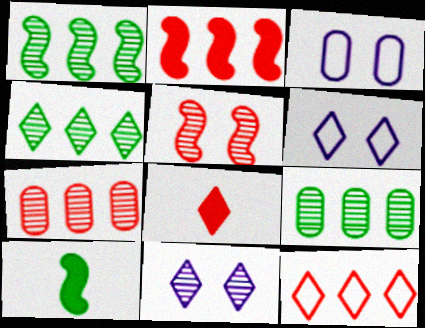[[1, 3, 8], 
[1, 4, 9], 
[2, 7, 12], 
[4, 6, 8], 
[6, 7, 10]]